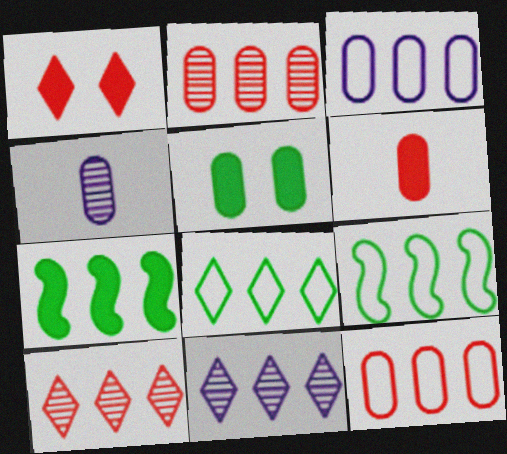[[1, 4, 9], 
[3, 7, 10], 
[4, 5, 12], 
[7, 11, 12]]